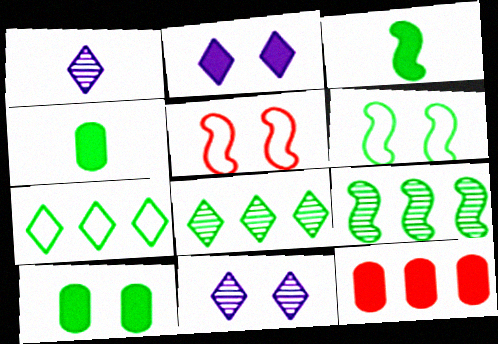[[1, 6, 12], 
[2, 3, 12], 
[3, 6, 9], 
[4, 6, 8], 
[5, 10, 11]]